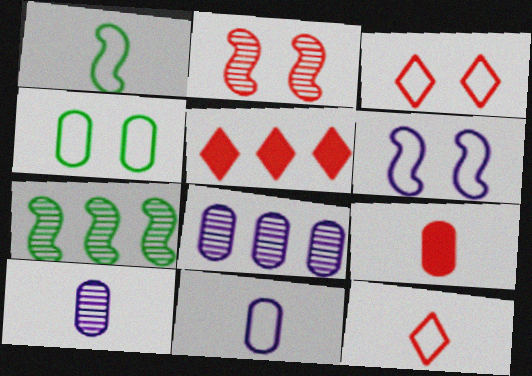[[1, 11, 12], 
[3, 4, 6], 
[4, 8, 9]]